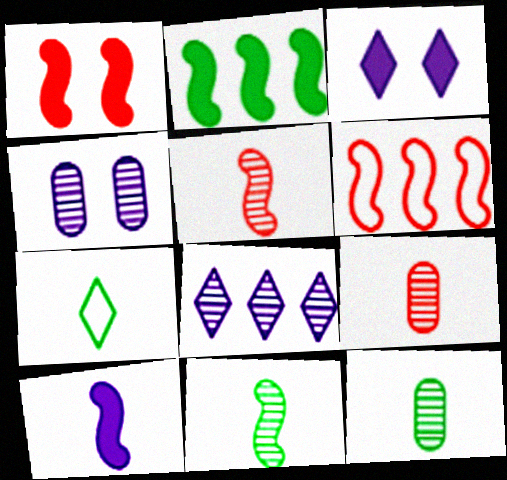[[1, 2, 10], 
[1, 5, 6], 
[3, 6, 12], 
[7, 9, 10]]